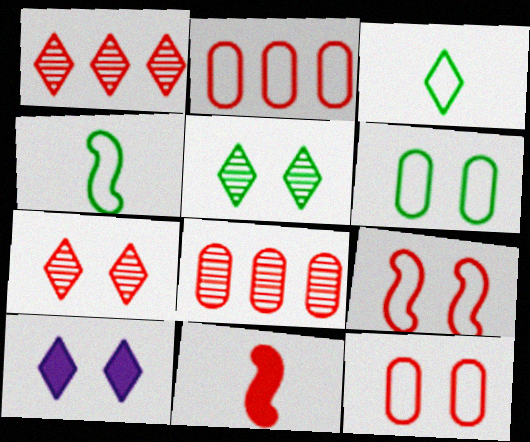[[1, 3, 10], 
[1, 11, 12], 
[2, 7, 11], 
[4, 8, 10]]